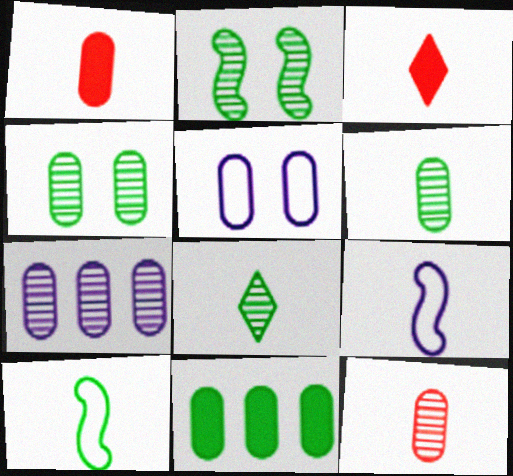[[1, 8, 9], 
[3, 6, 9], 
[4, 7, 12], 
[5, 11, 12]]